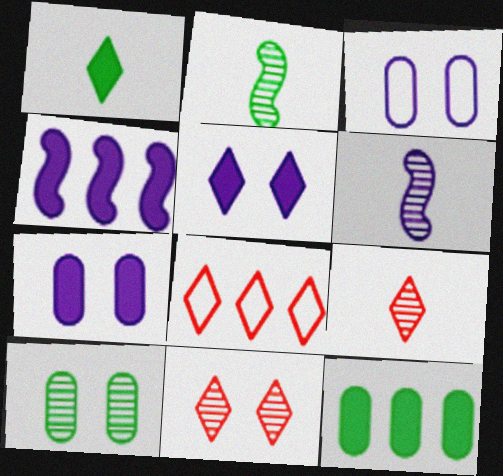[[2, 7, 8]]